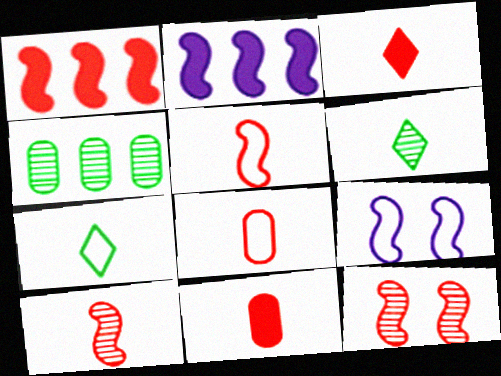[[1, 5, 12], 
[3, 4, 9], 
[3, 8, 10]]